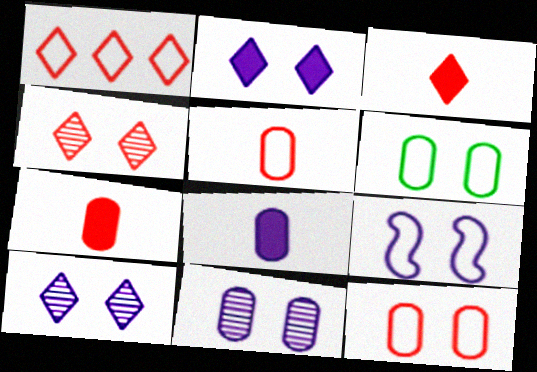[[1, 3, 4], 
[2, 9, 11]]